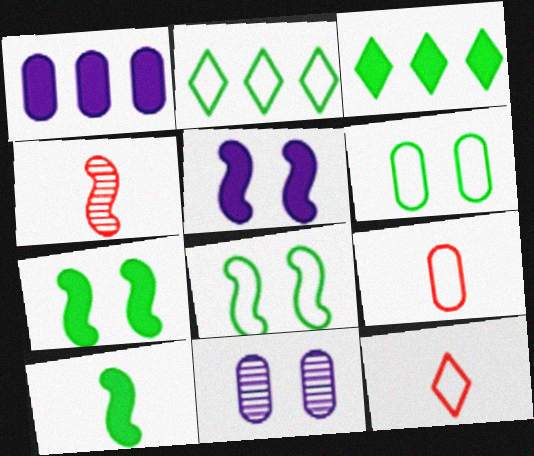[]